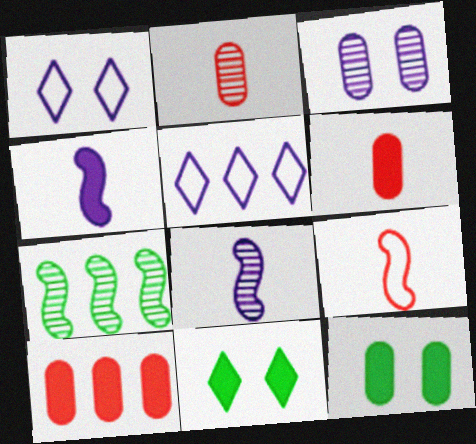[[1, 6, 7], 
[3, 4, 5], 
[4, 10, 11], 
[5, 7, 10]]